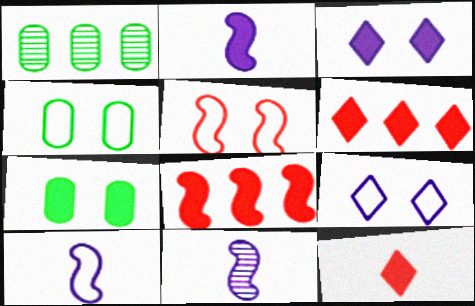[[2, 6, 7], 
[2, 10, 11], 
[4, 5, 9], 
[4, 6, 11]]